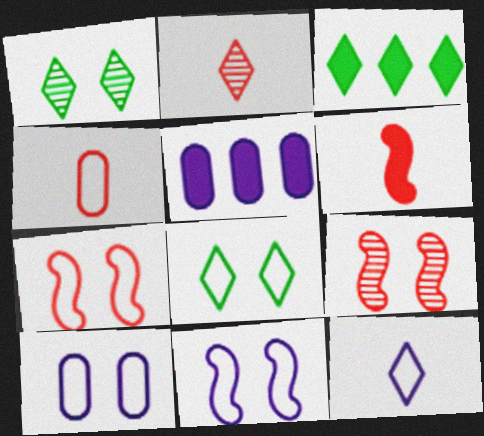[[2, 4, 6], 
[7, 8, 10]]